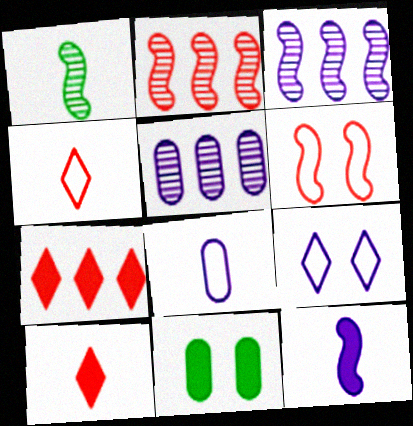[[1, 8, 10], 
[3, 4, 11], 
[5, 9, 12], 
[7, 11, 12]]